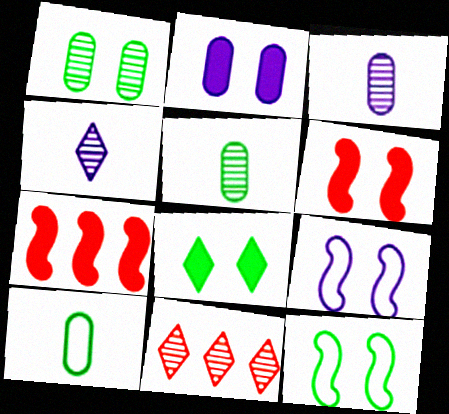[[1, 8, 12], 
[2, 6, 8]]